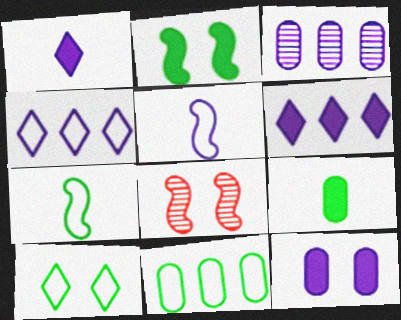[[1, 8, 11], 
[4, 8, 9], 
[7, 10, 11], 
[8, 10, 12]]